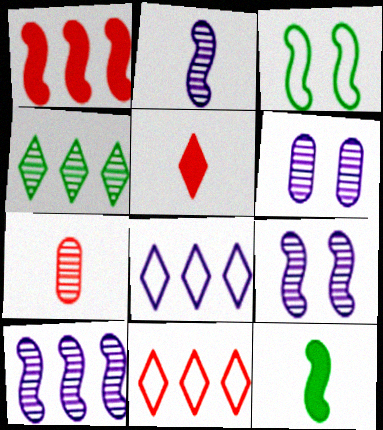[[1, 2, 3], 
[2, 9, 10], 
[4, 7, 9], 
[6, 11, 12]]